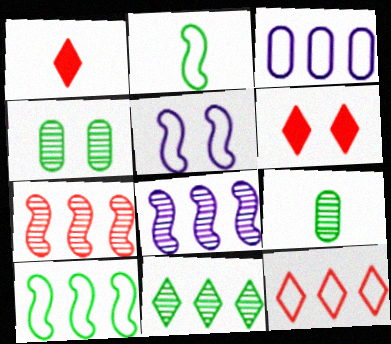[[3, 10, 12], 
[4, 5, 6]]